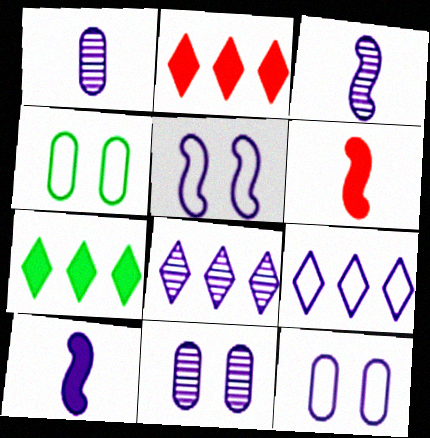[[2, 3, 4], 
[3, 8, 11], 
[4, 6, 8], 
[8, 10, 12], 
[9, 10, 11]]